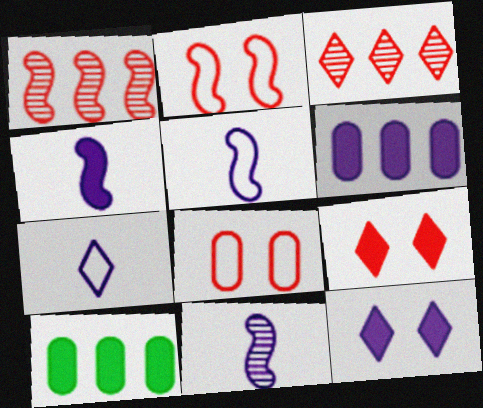[[4, 5, 11], 
[4, 6, 12], 
[4, 9, 10]]